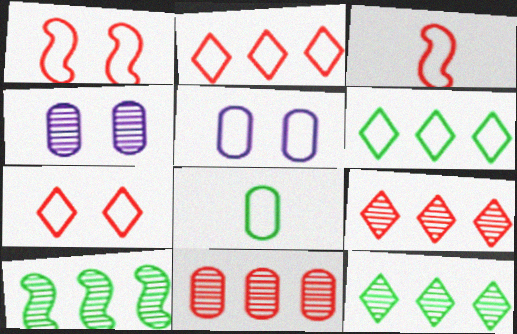[[3, 5, 6]]